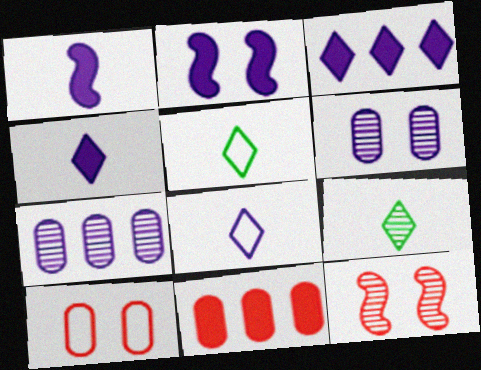[[2, 7, 8], 
[7, 9, 12]]